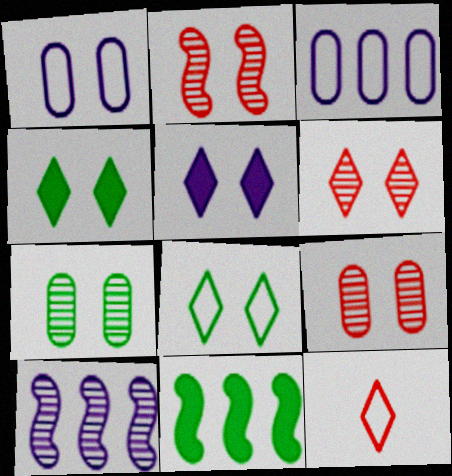[[1, 2, 4], 
[2, 6, 9], 
[5, 6, 8]]